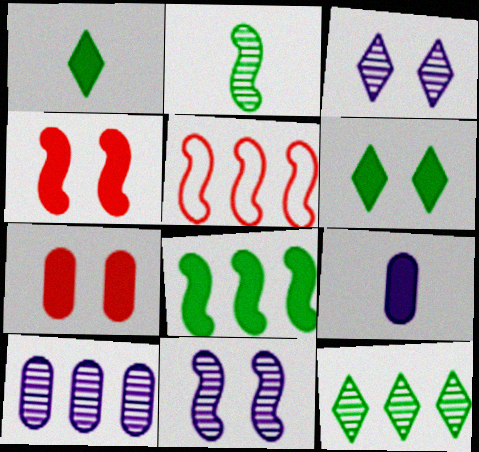[]